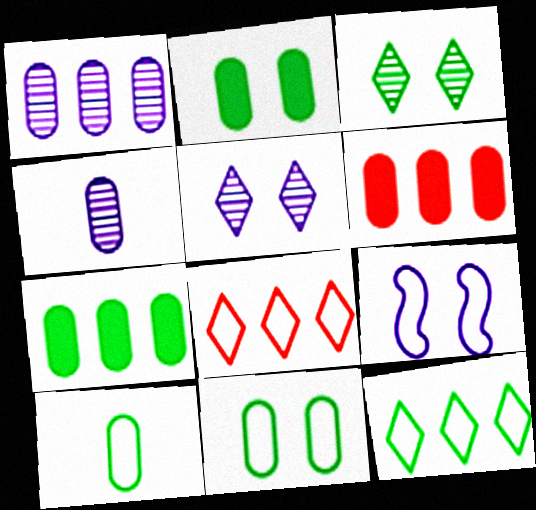[[4, 6, 11], 
[8, 9, 10]]